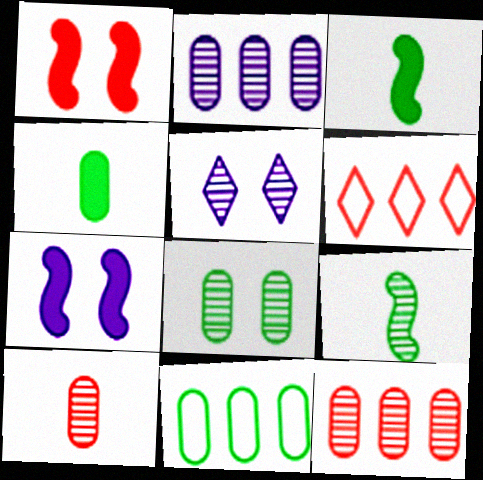[[1, 6, 10], 
[2, 8, 10], 
[4, 8, 11], 
[5, 9, 12]]